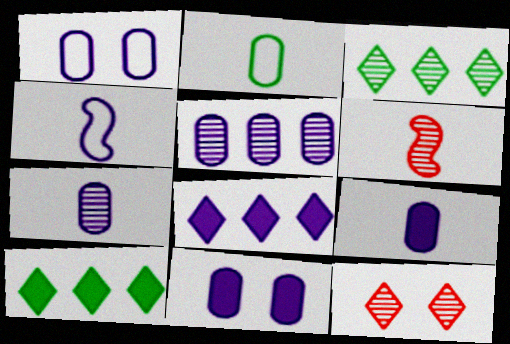[[1, 5, 9], 
[1, 6, 10]]